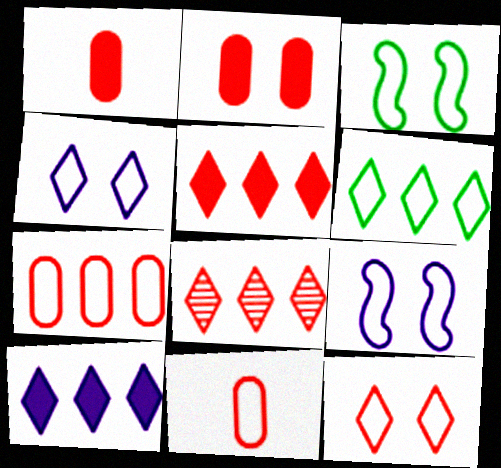[[6, 8, 10], 
[6, 9, 11]]